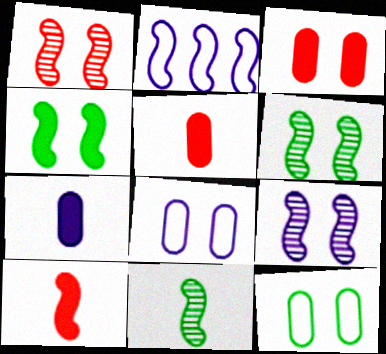[[1, 6, 9], 
[2, 6, 10]]